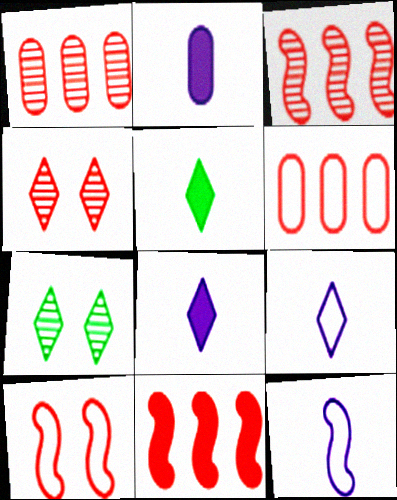[]